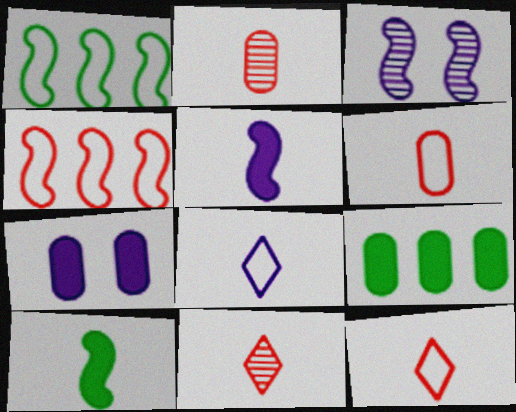[[1, 7, 11], 
[2, 8, 10], 
[3, 4, 10], 
[3, 9, 12]]